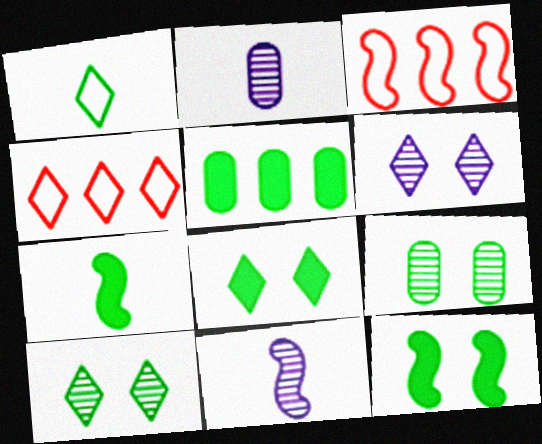[[2, 3, 8], 
[2, 4, 12], 
[3, 11, 12], 
[5, 7, 8]]